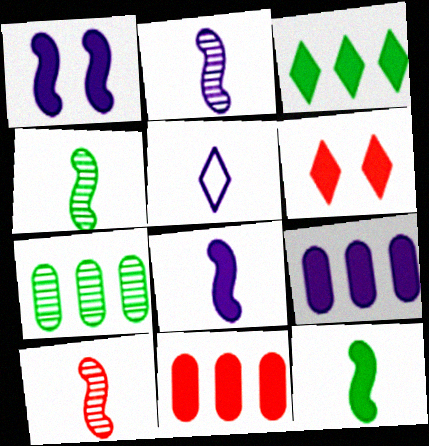[[2, 4, 10], 
[6, 9, 12]]